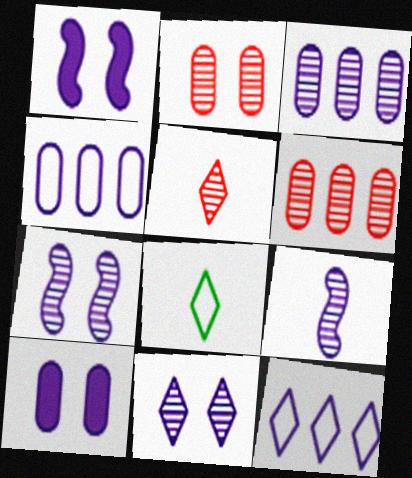[[1, 6, 8], 
[3, 9, 11], 
[9, 10, 12]]